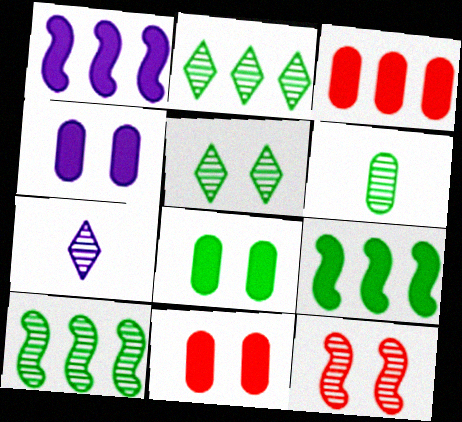[[4, 8, 11], 
[5, 6, 10]]